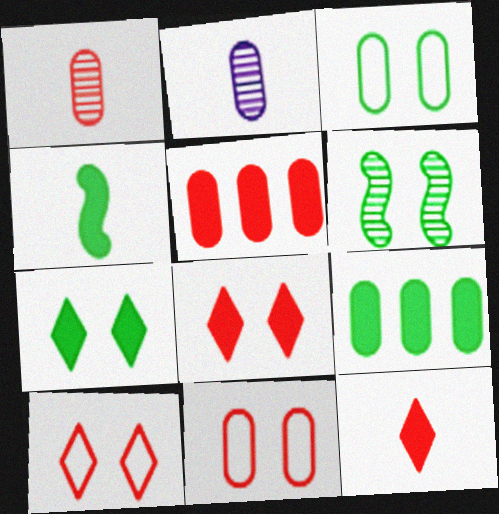[[1, 5, 11], 
[2, 3, 5], 
[2, 9, 11], 
[3, 6, 7], 
[4, 7, 9]]